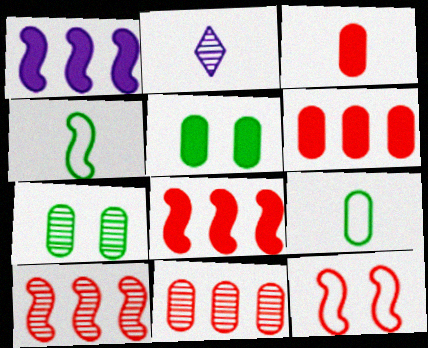[[2, 3, 4], 
[2, 7, 10]]